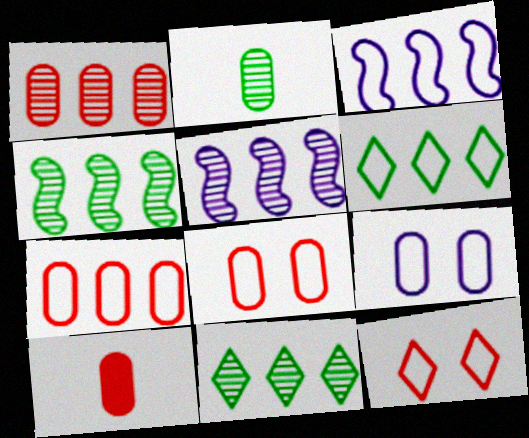[[1, 5, 11], 
[1, 8, 10], 
[3, 6, 7]]